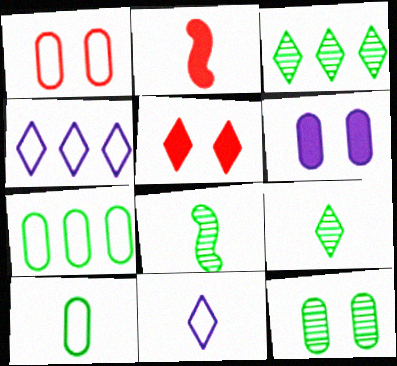[[1, 6, 12], 
[2, 4, 12], 
[3, 5, 11], 
[3, 8, 12], 
[4, 5, 9]]